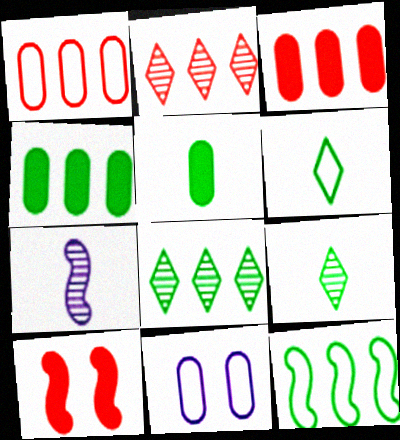[[4, 8, 12], 
[7, 10, 12]]